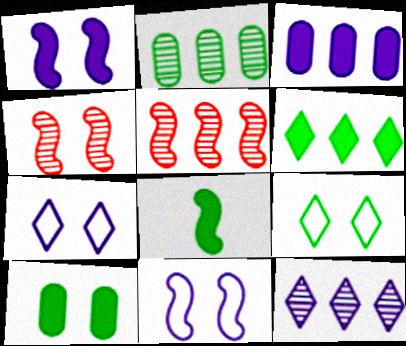[[2, 5, 12], 
[2, 8, 9], 
[4, 7, 10], 
[5, 8, 11], 
[6, 8, 10]]